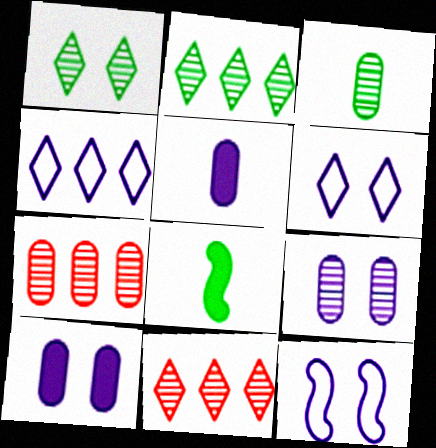[[3, 7, 9], 
[6, 7, 8]]